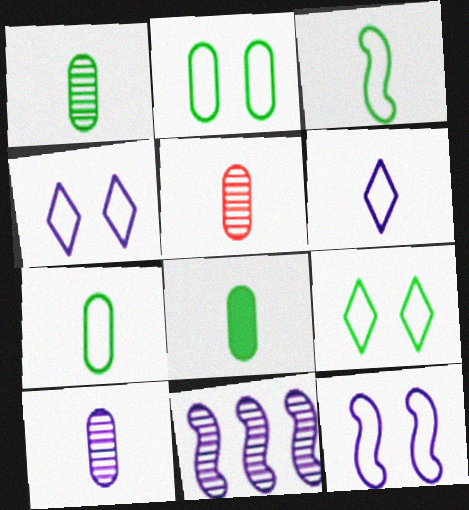[[1, 5, 10], 
[1, 7, 8]]